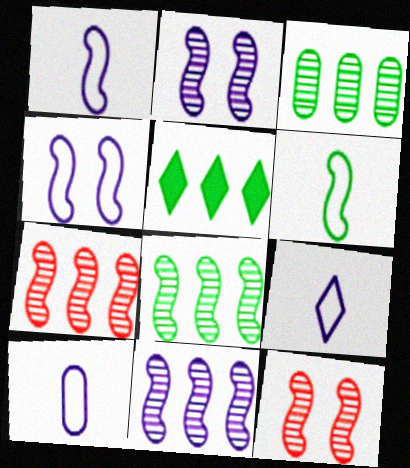[[1, 9, 10], 
[5, 10, 12], 
[7, 8, 11]]